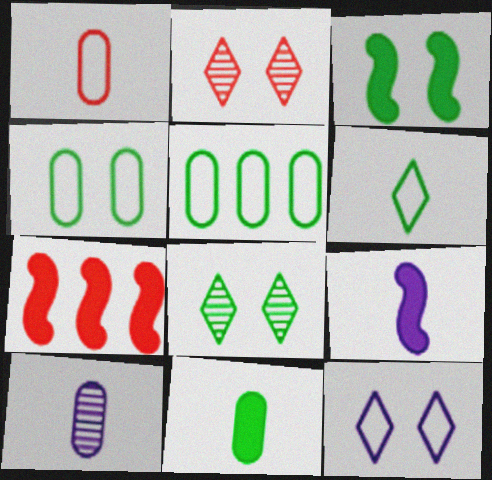[[1, 2, 7], 
[1, 10, 11], 
[2, 5, 9], 
[3, 4, 8], 
[3, 7, 9]]